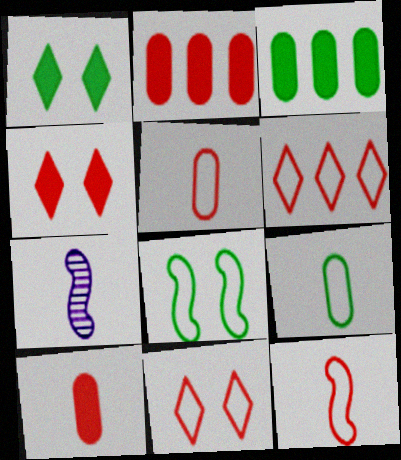[[3, 7, 11]]